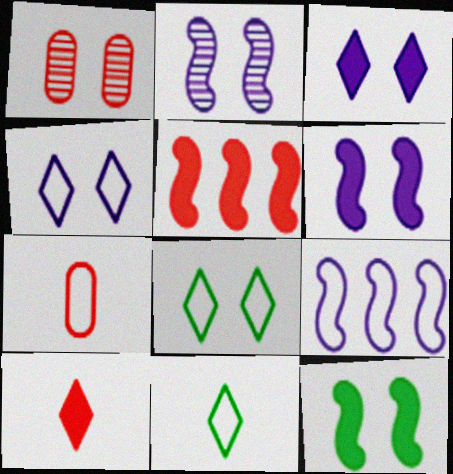[[1, 4, 12], 
[1, 6, 8], 
[7, 8, 9]]